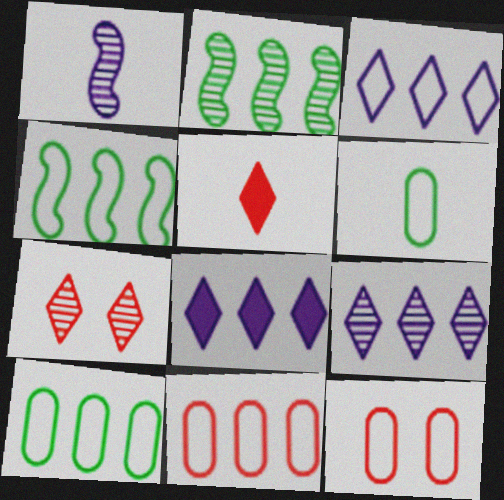[[1, 5, 6], 
[2, 8, 11], 
[3, 4, 11], 
[3, 8, 9]]